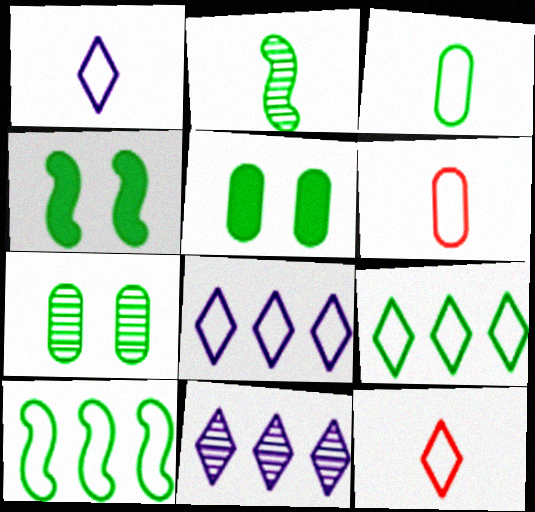[[2, 4, 10], 
[2, 5, 9], 
[4, 6, 11]]